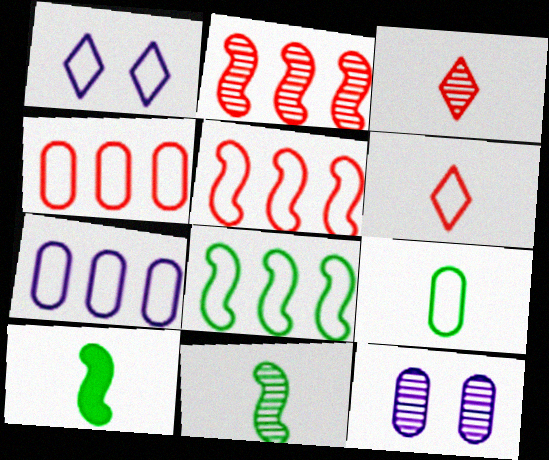[[1, 5, 9]]